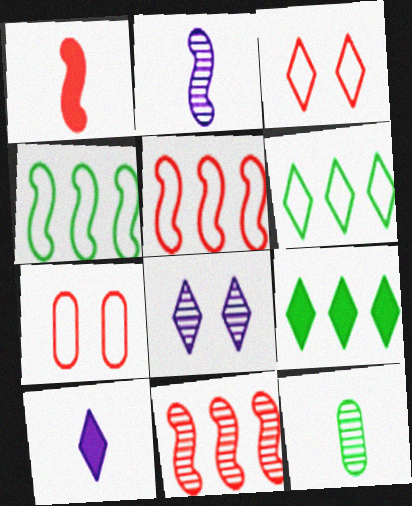[[2, 7, 9], 
[8, 11, 12]]